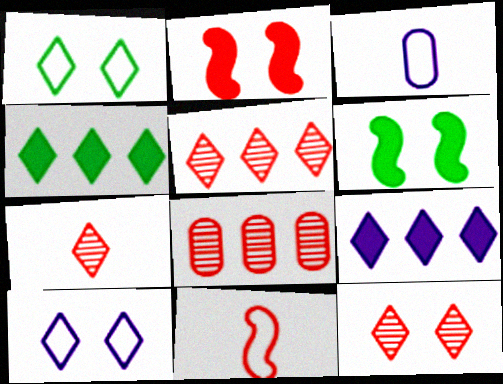[[1, 7, 9], 
[3, 5, 6], 
[4, 7, 10], 
[5, 7, 12]]